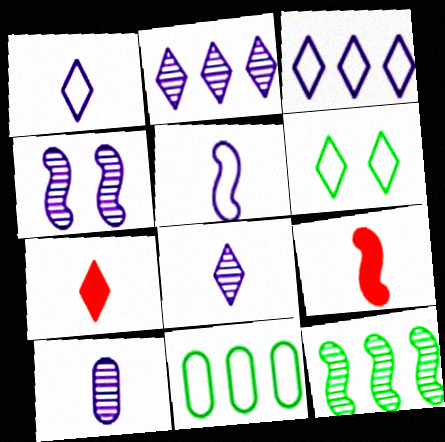[[2, 4, 10], 
[2, 6, 7], 
[4, 7, 11]]